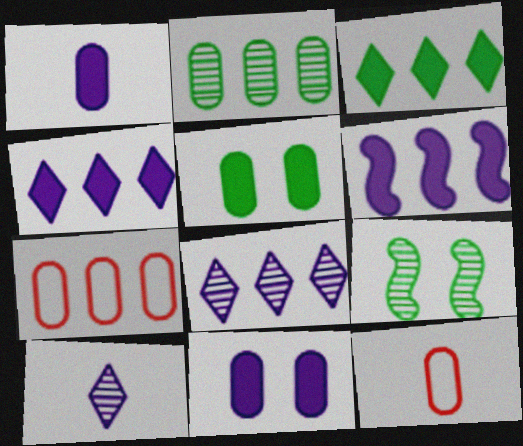[[2, 11, 12], 
[4, 9, 12]]